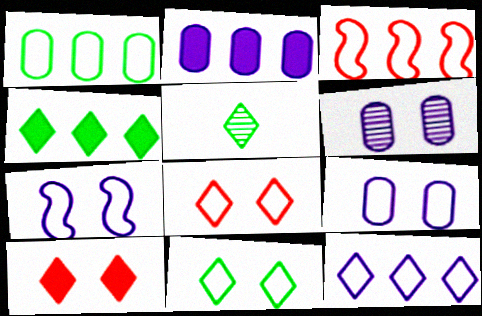[[1, 3, 12], 
[4, 5, 11], 
[5, 10, 12]]